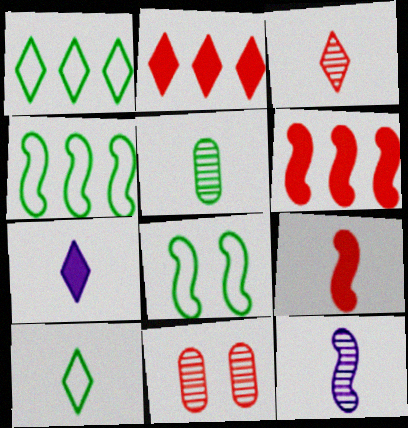[[3, 5, 12], 
[3, 7, 10], 
[4, 7, 11], 
[6, 8, 12]]